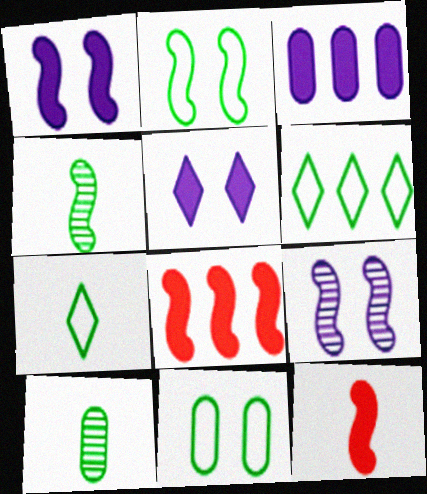[]